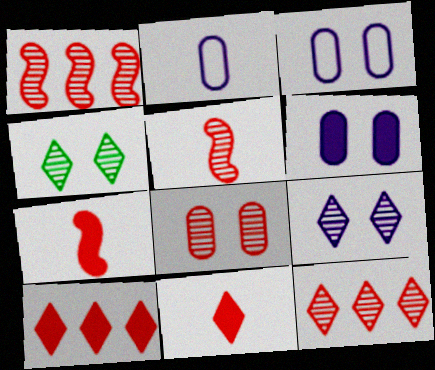[[5, 8, 12]]